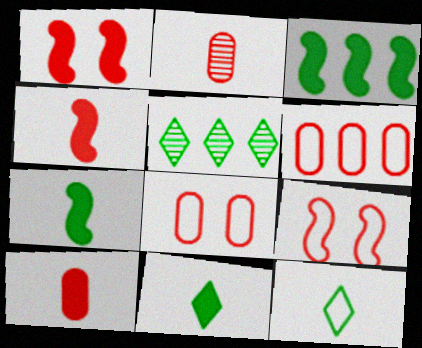[]